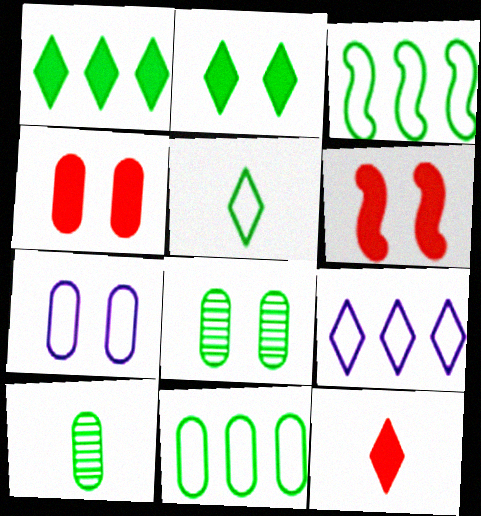[[2, 3, 10], 
[4, 7, 8], 
[6, 9, 10]]